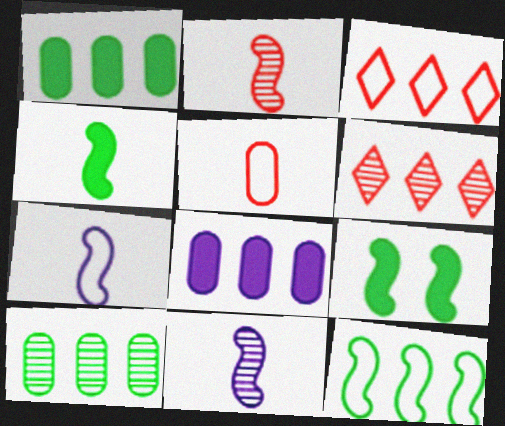[[2, 4, 7], 
[6, 8, 12]]